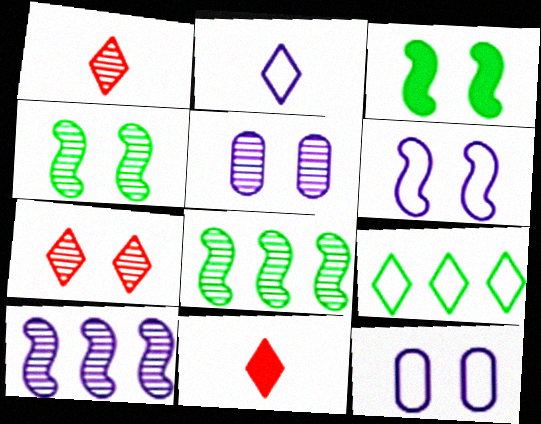[[1, 5, 8], 
[3, 7, 12], 
[4, 5, 7], 
[8, 11, 12]]